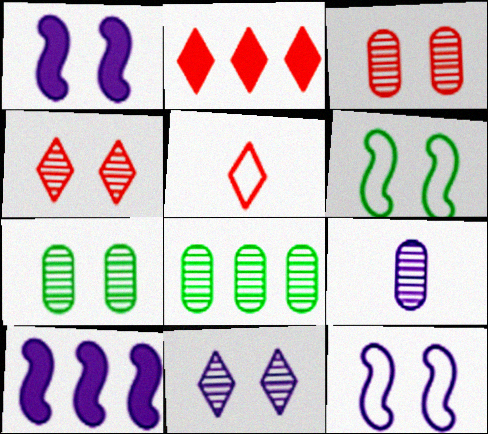[[1, 5, 8], 
[2, 4, 5], 
[2, 6, 9], 
[3, 8, 9], 
[5, 7, 10]]